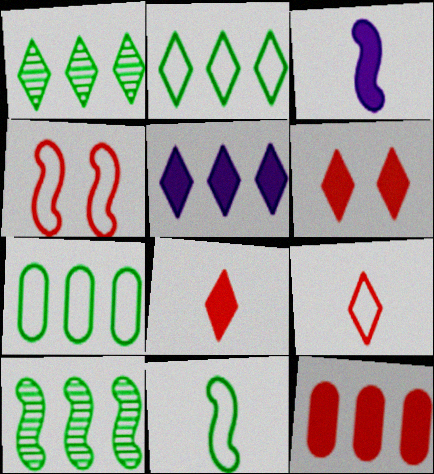[[3, 4, 10]]